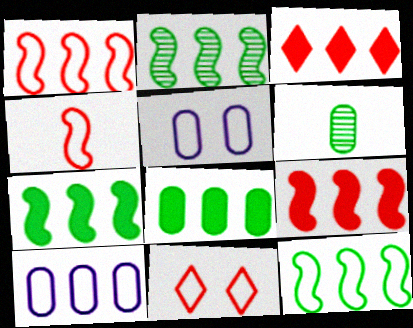[[2, 3, 10], 
[2, 7, 12]]